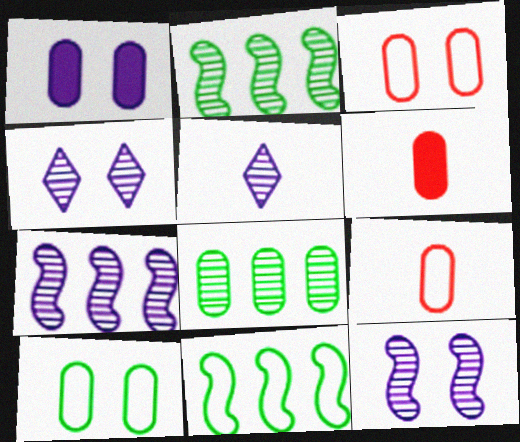[[1, 8, 9], 
[4, 6, 11]]